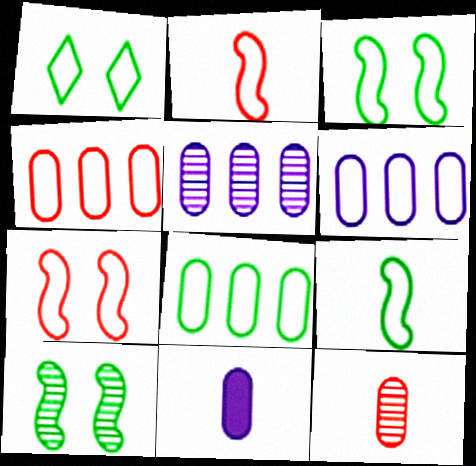[[1, 2, 6], 
[1, 8, 9], 
[4, 6, 8]]